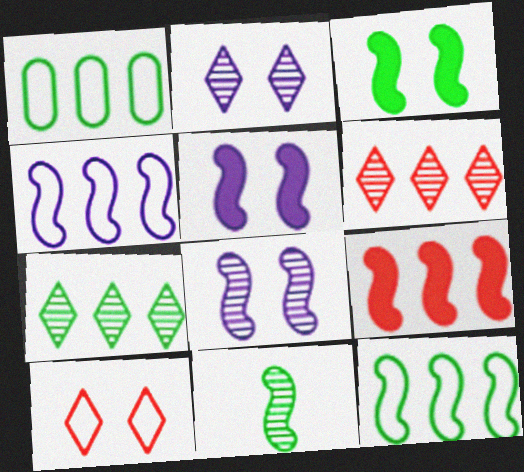[[3, 11, 12]]